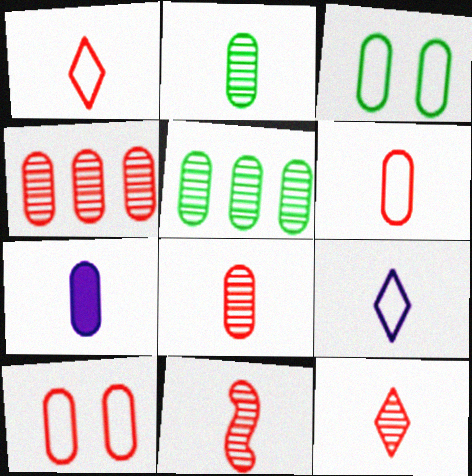[[2, 6, 7], 
[3, 4, 7], 
[5, 7, 10], 
[8, 11, 12]]